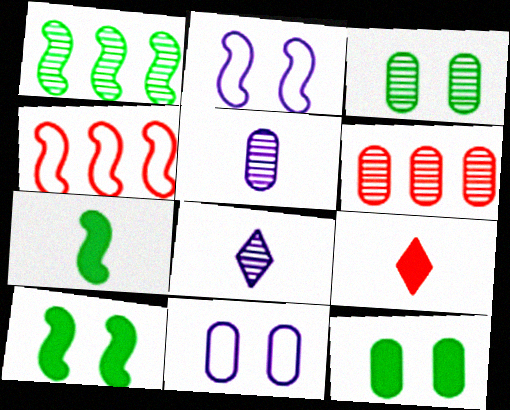[[1, 9, 11], 
[3, 5, 6], 
[4, 8, 12]]